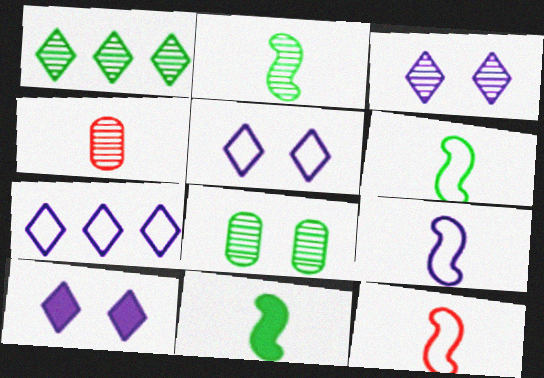[[1, 2, 8], 
[2, 6, 11], 
[3, 5, 10], 
[6, 9, 12]]